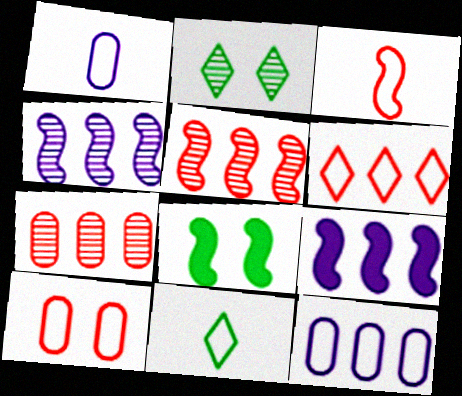[[1, 3, 11], 
[3, 4, 8], 
[3, 6, 10]]